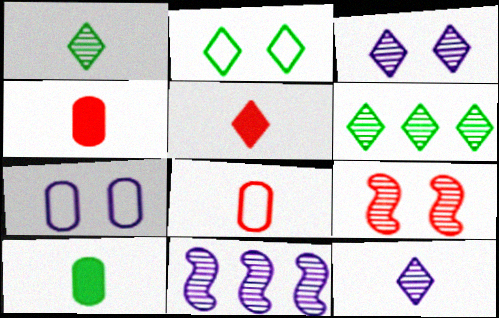[[2, 4, 11]]